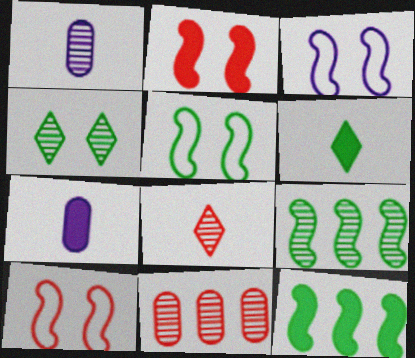[[3, 5, 10], 
[3, 6, 11]]